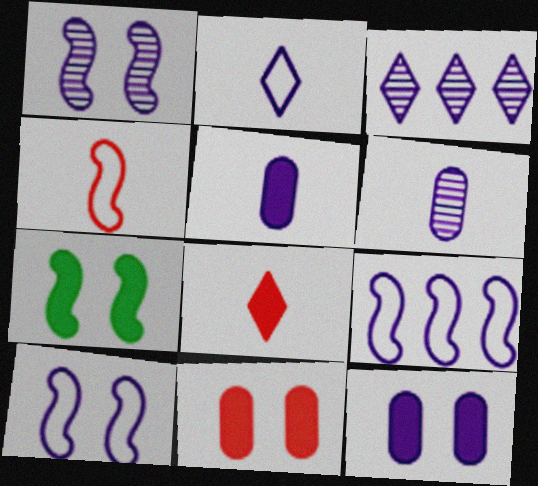[[1, 3, 6], 
[3, 5, 10]]